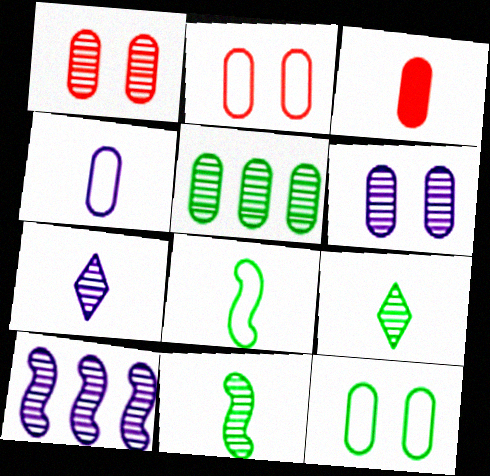[[1, 9, 10], 
[3, 7, 8], 
[6, 7, 10]]